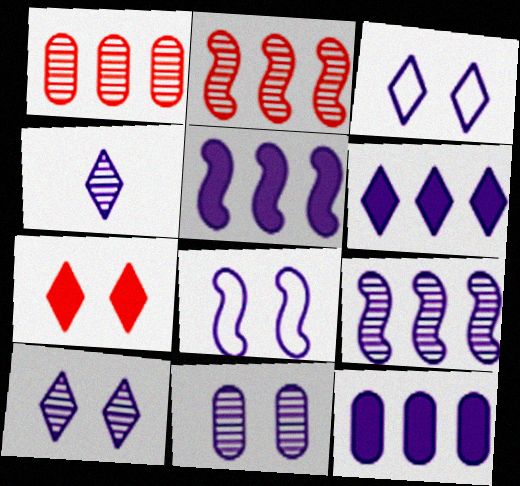[[3, 4, 6], 
[4, 8, 12], 
[4, 9, 11], 
[5, 6, 12]]